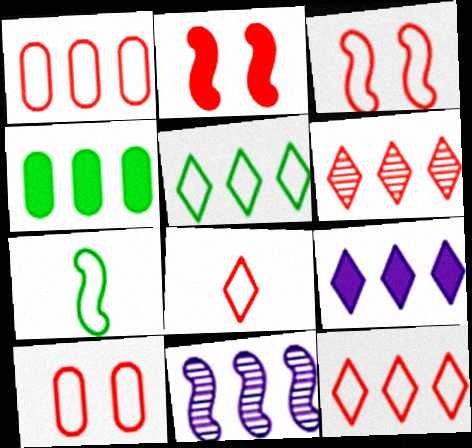[[1, 3, 8], 
[2, 7, 11], 
[4, 11, 12], 
[5, 6, 9]]